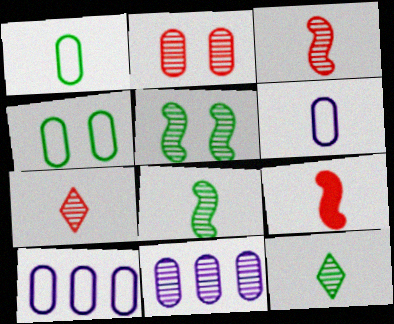[[5, 7, 11], 
[6, 9, 12]]